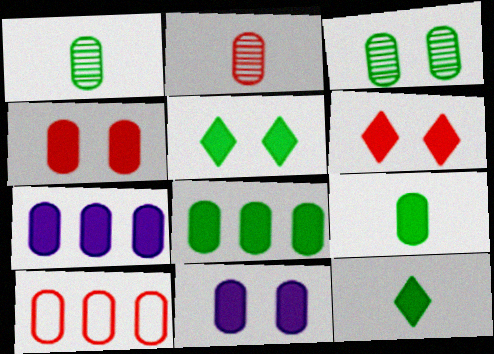[[1, 10, 11], 
[2, 4, 10], 
[4, 7, 9]]